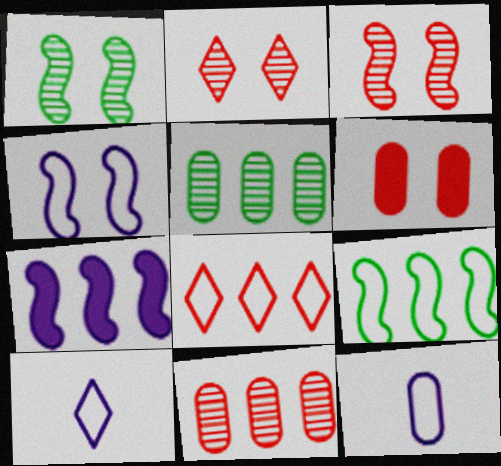[[5, 6, 12], 
[5, 7, 8]]